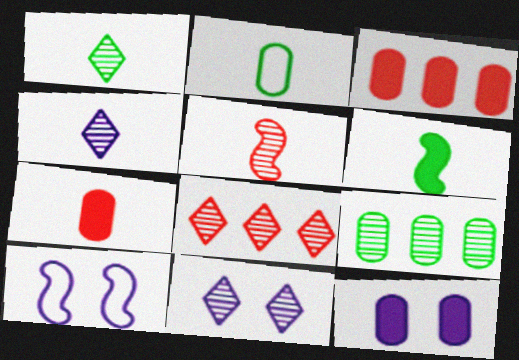[[1, 2, 6], 
[1, 3, 10], 
[1, 8, 11], 
[5, 9, 11], 
[10, 11, 12]]